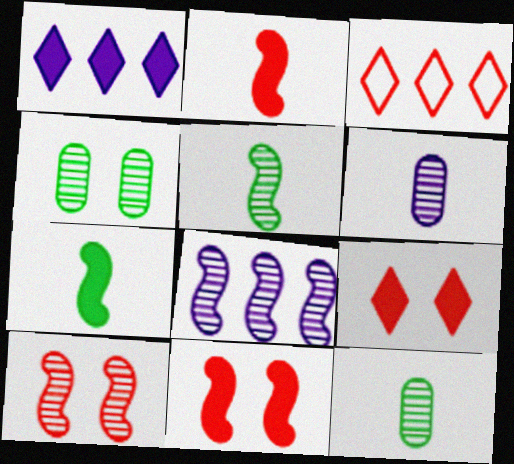[[5, 8, 10]]